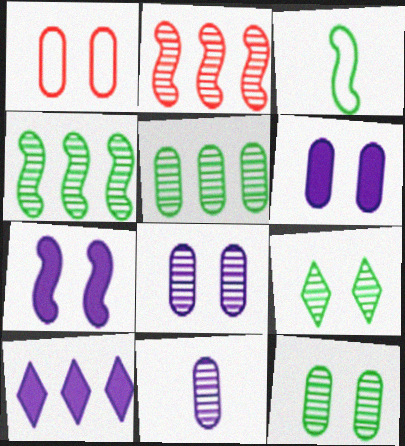[[1, 6, 12], 
[1, 7, 9], 
[2, 3, 7], 
[2, 9, 11]]